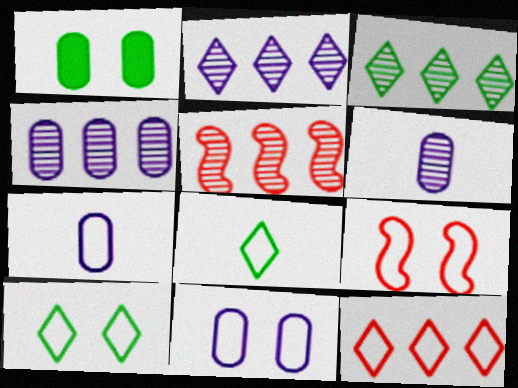[[3, 4, 5], 
[9, 10, 11]]